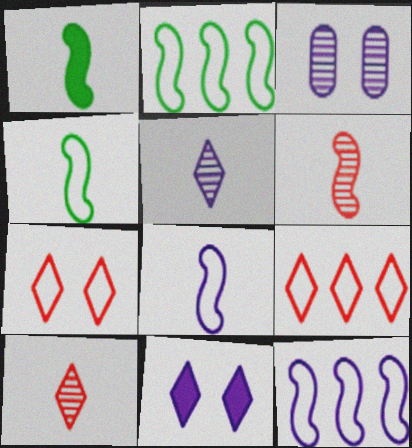[[1, 3, 9], 
[1, 6, 8]]